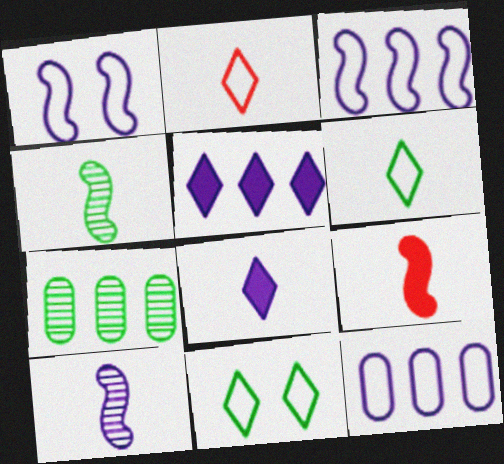[]